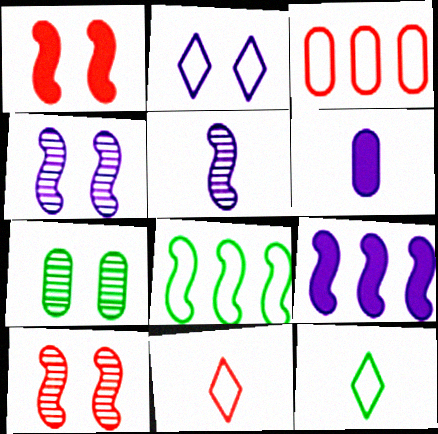[[1, 2, 7], 
[1, 5, 8], 
[3, 6, 7], 
[7, 9, 11]]